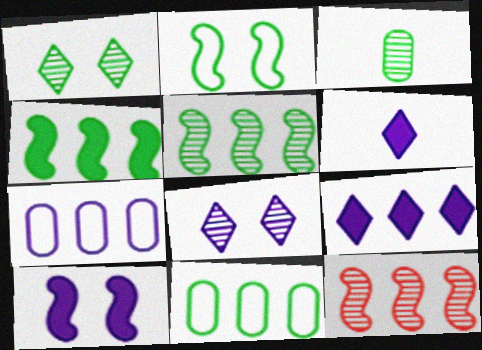[[1, 3, 5], 
[3, 8, 12], 
[9, 11, 12]]